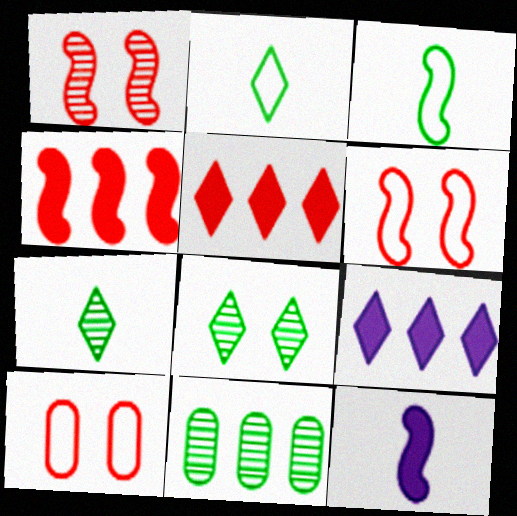[]